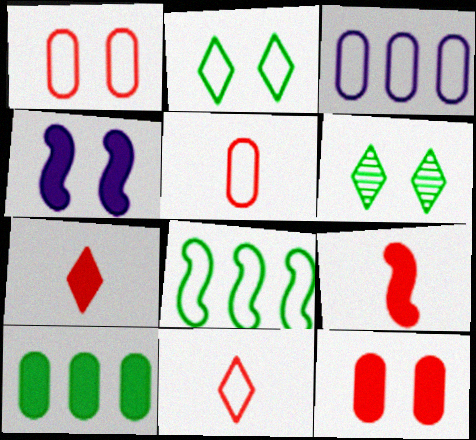[[1, 4, 6], 
[3, 6, 9], 
[4, 7, 10]]